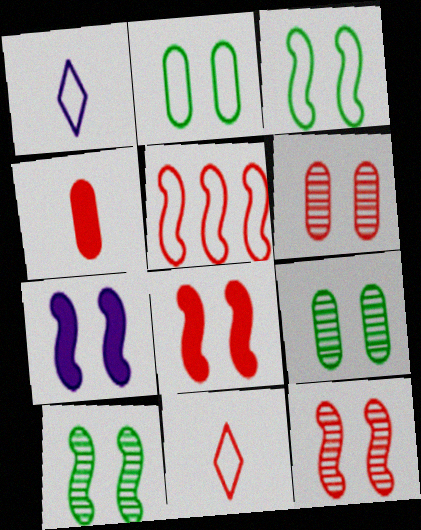[[1, 2, 5], 
[3, 7, 12]]